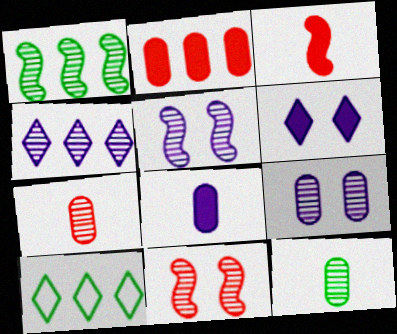[[3, 9, 10], 
[4, 11, 12], 
[8, 10, 11]]